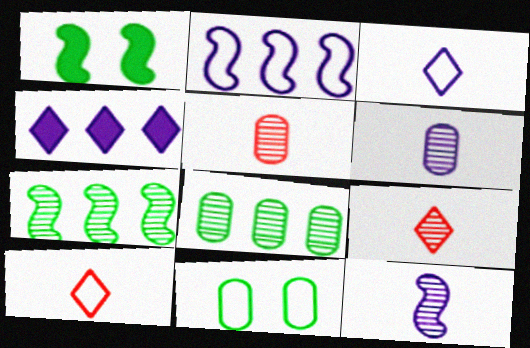[[2, 10, 11]]